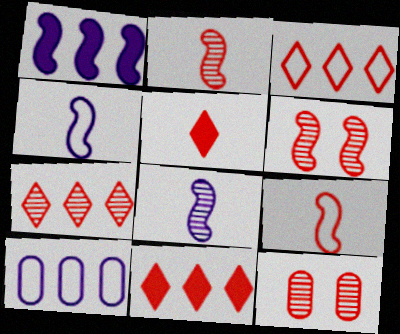[[2, 7, 12], 
[3, 7, 11], 
[9, 11, 12]]